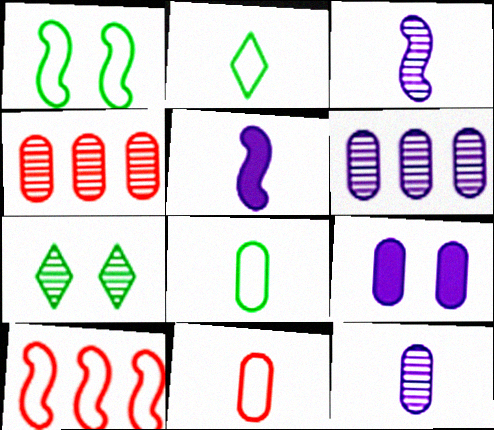[[3, 4, 7], 
[4, 8, 9]]